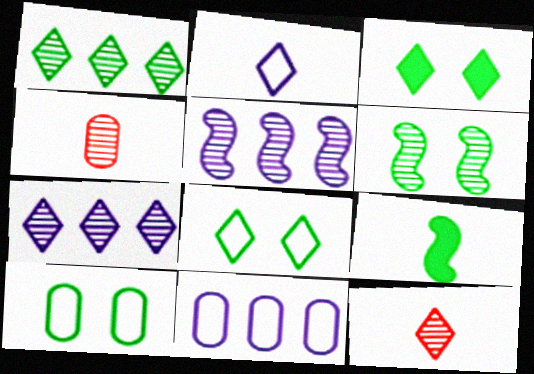[[1, 9, 10], 
[2, 4, 9], 
[3, 6, 10], 
[4, 6, 7]]